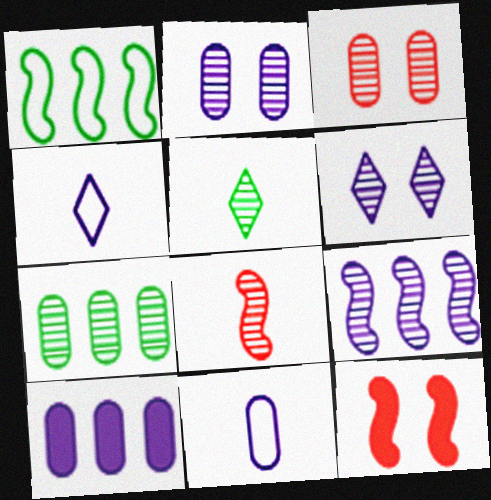[[2, 10, 11], 
[3, 5, 9], 
[4, 7, 12], 
[6, 7, 8]]